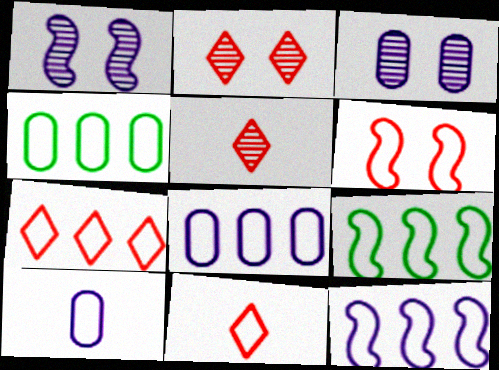[[4, 7, 12], 
[7, 8, 9]]